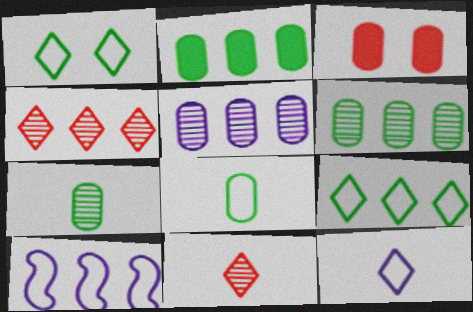[[2, 4, 10], 
[3, 5, 8]]